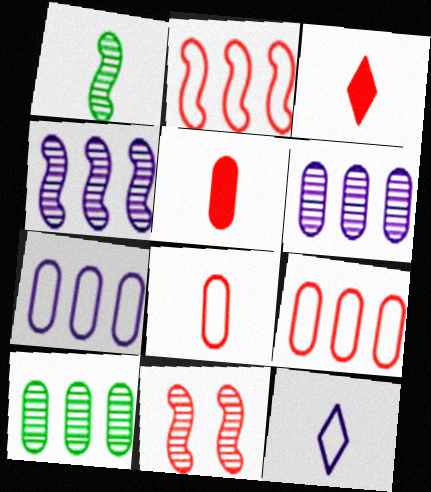[[1, 4, 11], 
[1, 5, 12], 
[3, 9, 11]]